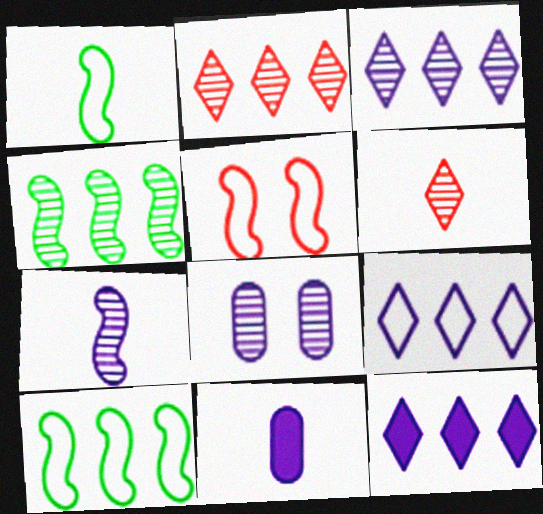[[1, 6, 11], 
[3, 7, 8], 
[3, 9, 12], 
[4, 6, 8]]